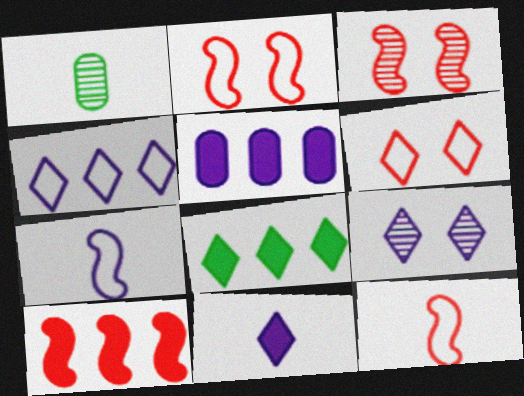[[1, 11, 12], 
[3, 10, 12], 
[4, 9, 11], 
[5, 7, 9], 
[5, 8, 10]]